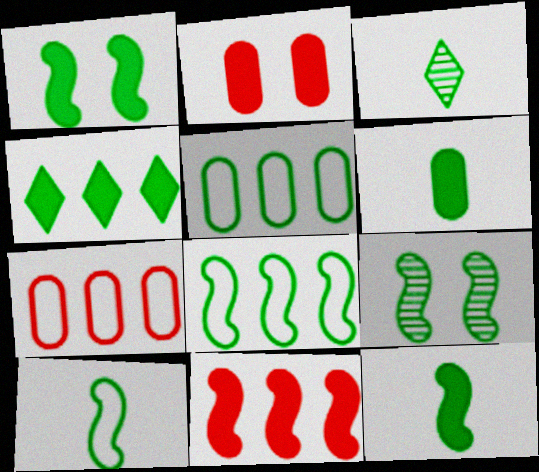[[1, 3, 5], 
[1, 4, 6], 
[3, 6, 10], 
[8, 9, 12]]